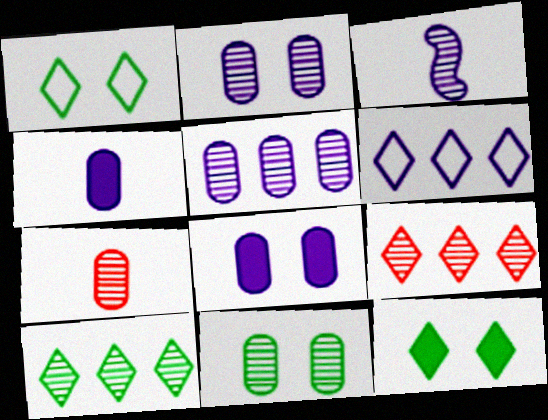[[3, 6, 8], 
[3, 9, 11], 
[5, 7, 11]]